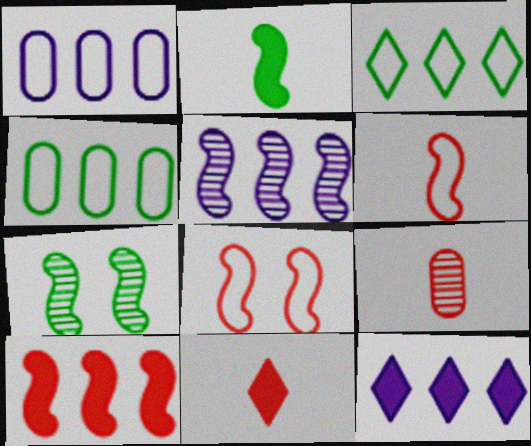[[1, 5, 12], 
[1, 7, 11], 
[2, 5, 8], 
[6, 9, 11]]